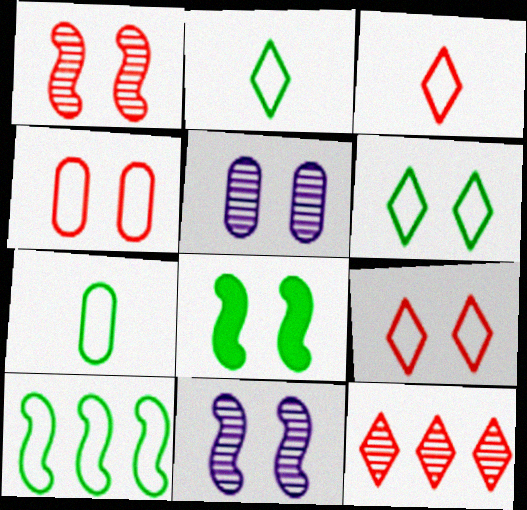[[5, 8, 9], 
[6, 7, 10]]